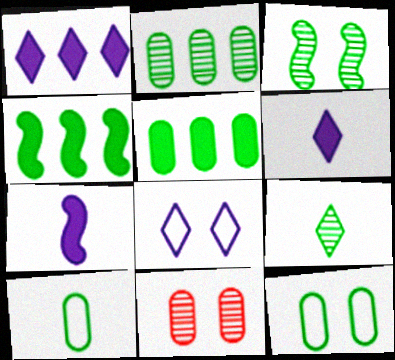[[2, 3, 9], 
[4, 9, 12]]